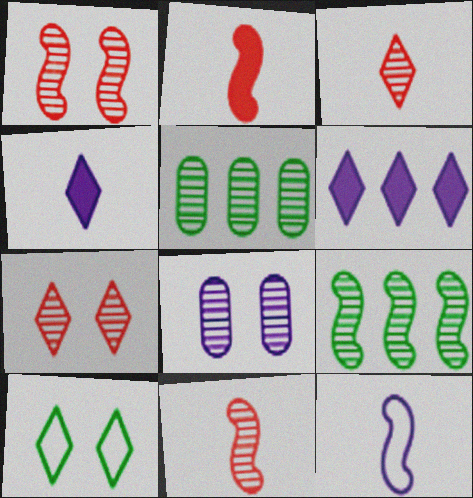[[3, 6, 10], 
[3, 8, 9], 
[6, 8, 12]]